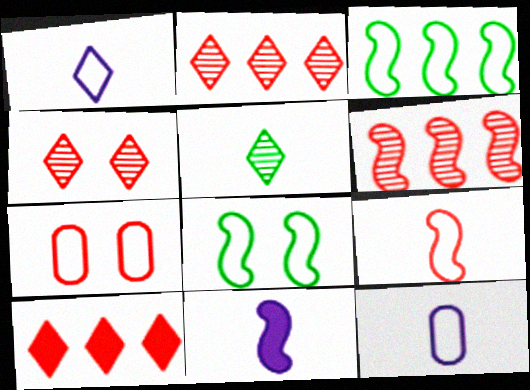[[1, 3, 7], 
[6, 8, 11]]